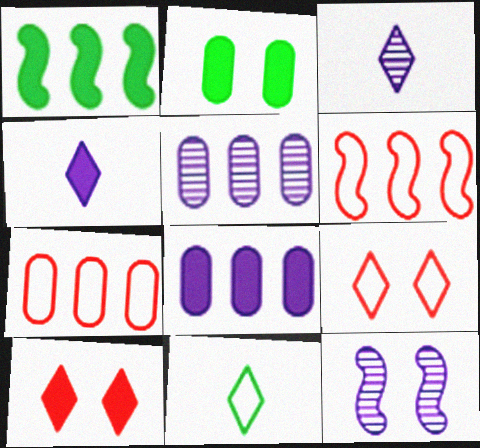[[2, 3, 6], 
[2, 9, 12], 
[3, 5, 12]]